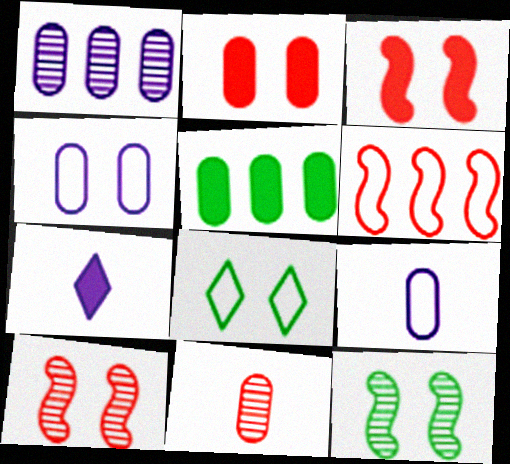[[3, 5, 7], 
[4, 5, 11], 
[6, 8, 9]]